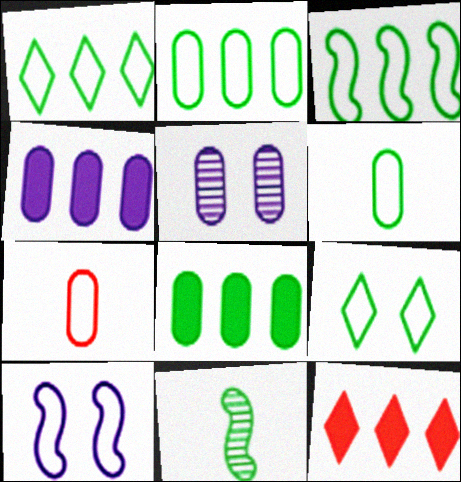[[1, 2, 3], 
[1, 7, 10], 
[3, 6, 9], 
[5, 7, 8], 
[8, 9, 11]]